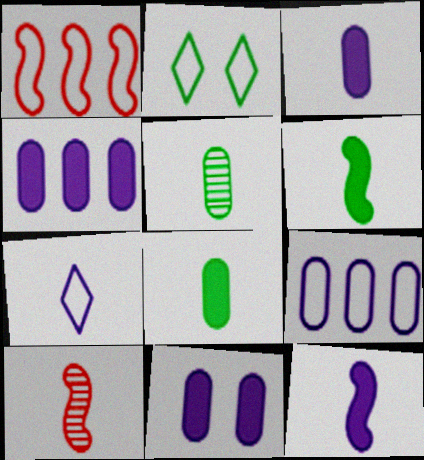[[2, 4, 10], 
[3, 4, 11], 
[7, 8, 10]]